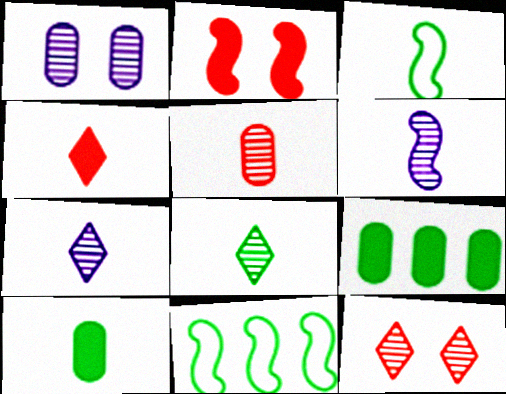[[1, 4, 11], 
[2, 6, 11], 
[3, 8, 10], 
[5, 6, 8]]